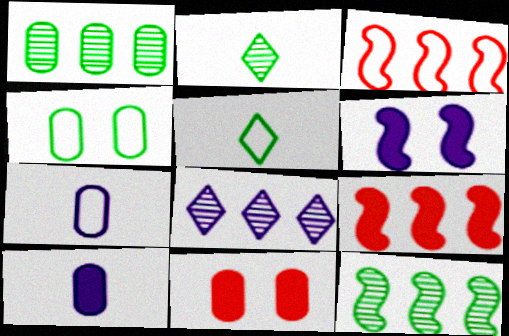[[1, 7, 11], 
[6, 7, 8]]